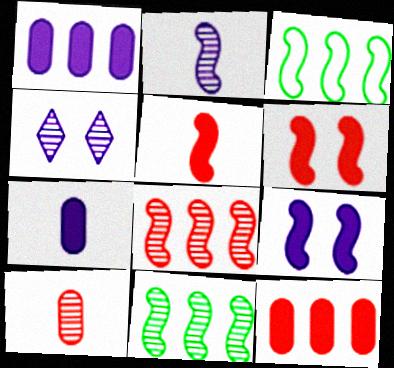[[2, 3, 6], 
[4, 10, 11]]